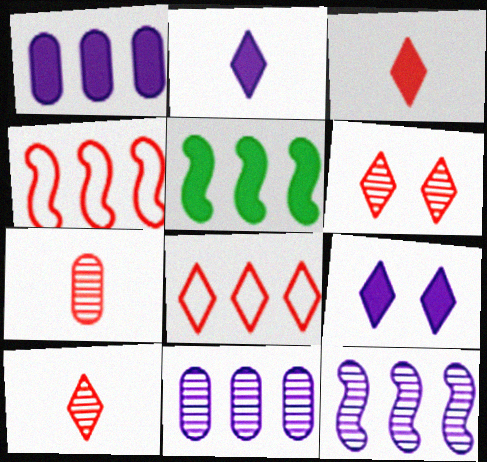[[3, 6, 8], 
[4, 5, 12], 
[5, 8, 11]]